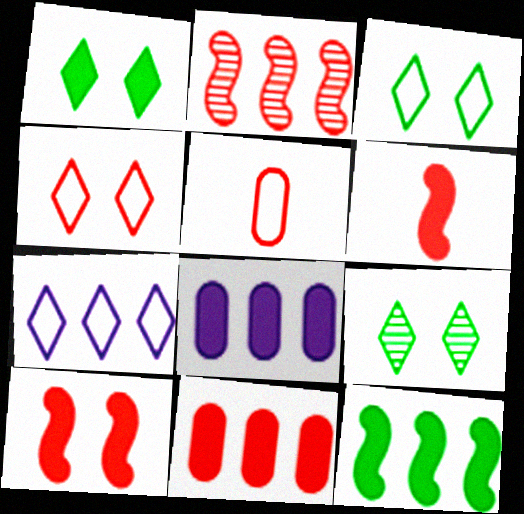[[1, 3, 9], 
[1, 6, 8]]